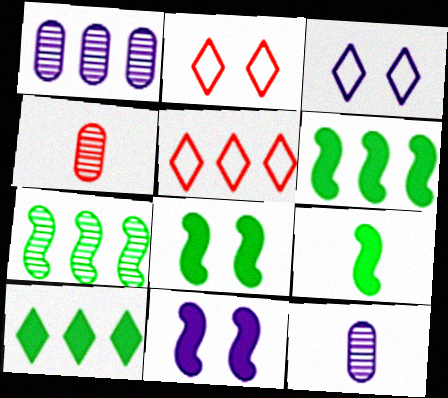[[1, 2, 9], 
[1, 5, 6], 
[2, 6, 12], 
[3, 4, 6], 
[5, 8, 12], 
[6, 8, 9]]